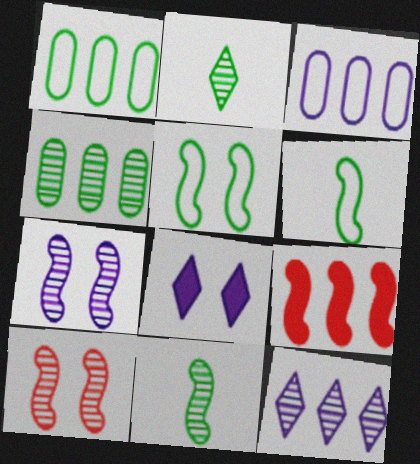[[1, 9, 12], 
[6, 7, 9]]